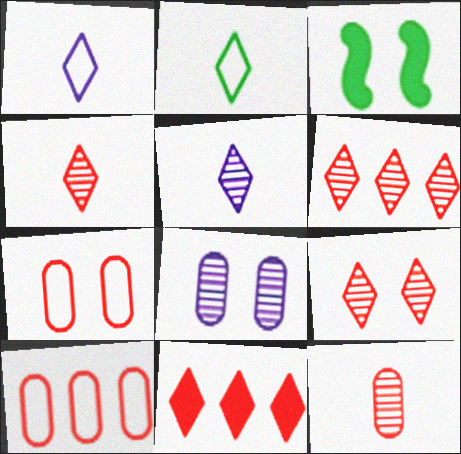[[3, 5, 10], 
[4, 6, 9]]